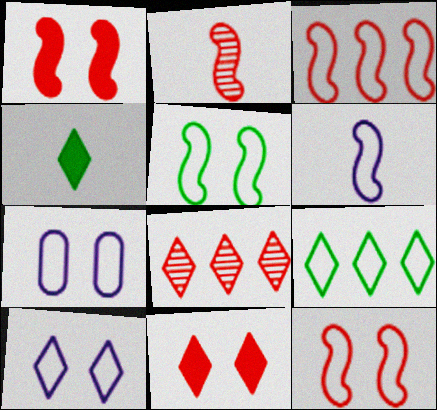[[1, 2, 3], 
[3, 5, 6], 
[4, 8, 10]]